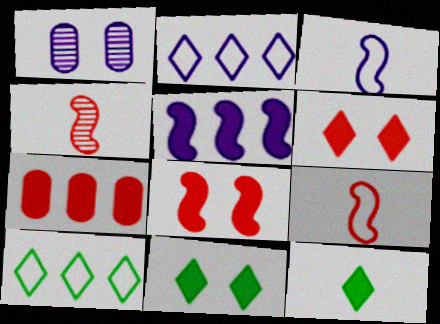[]